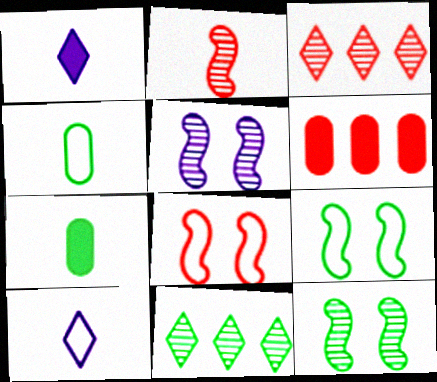[[1, 2, 4], 
[2, 7, 10], 
[6, 10, 12], 
[7, 9, 11]]